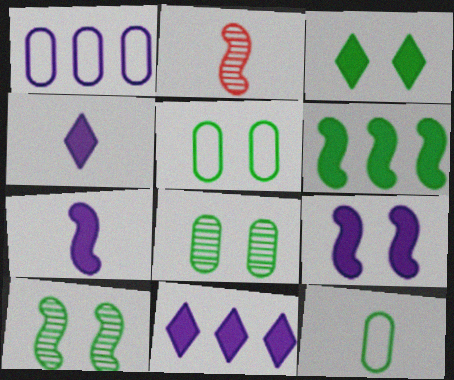[[1, 2, 3], 
[2, 4, 12], 
[2, 5, 11], 
[3, 5, 10]]